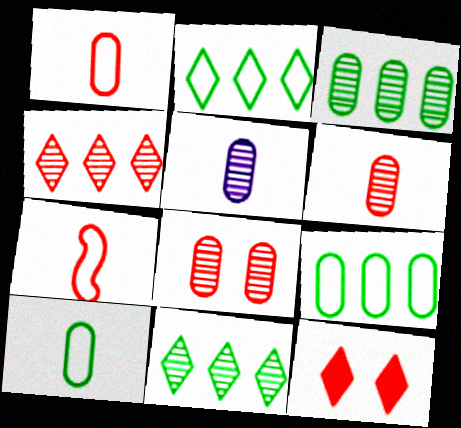[[3, 5, 8]]